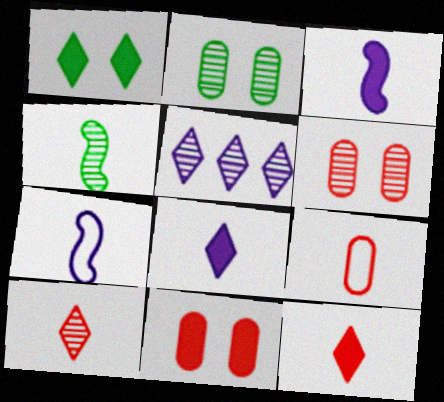[[4, 5, 6], 
[4, 8, 9]]